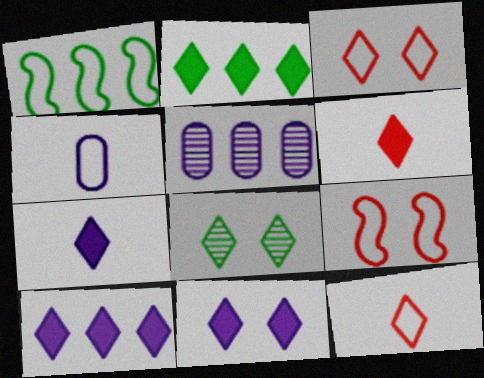[[1, 3, 4], 
[2, 6, 11], 
[3, 8, 11], 
[7, 10, 11], 
[8, 10, 12]]